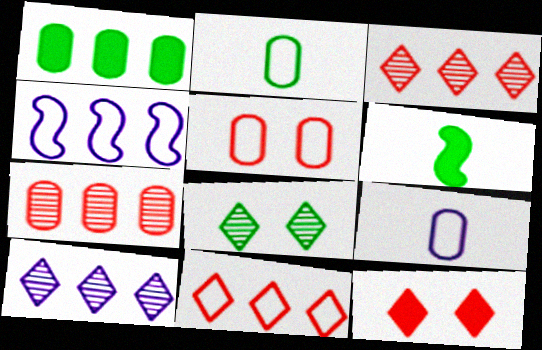[[1, 3, 4], 
[5, 6, 10]]